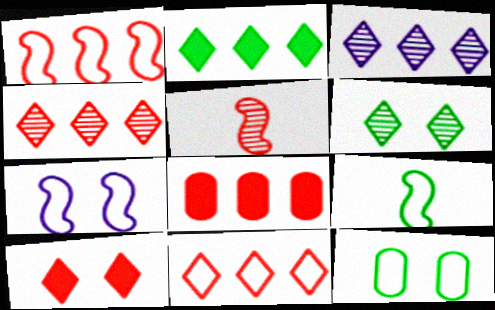[[1, 4, 8], 
[1, 7, 9], 
[2, 3, 11]]